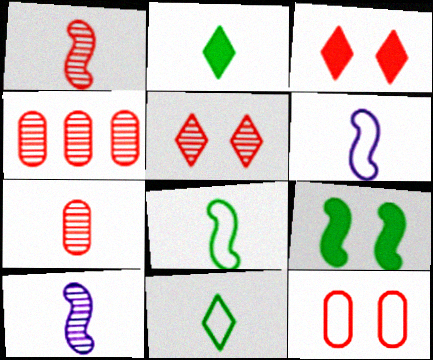[[1, 4, 5], 
[2, 6, 7]]